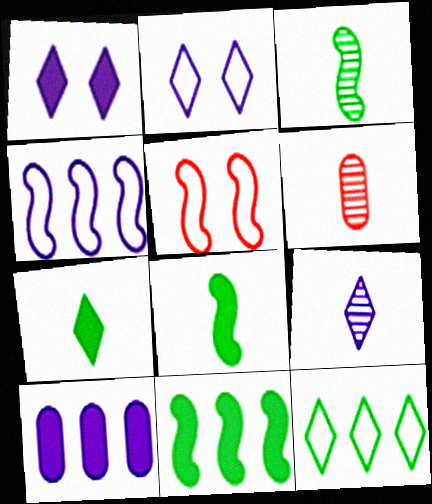[[2, 6, 11], 
[3, 6, 9]]